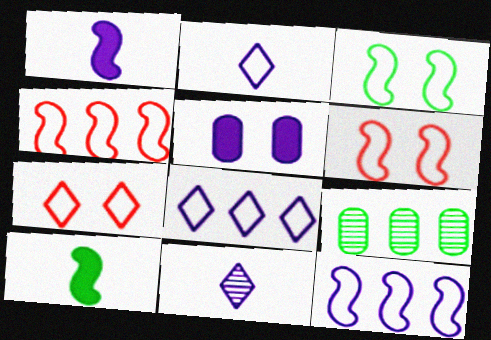[[1, 7, 9], 
[5, 11, 12]]